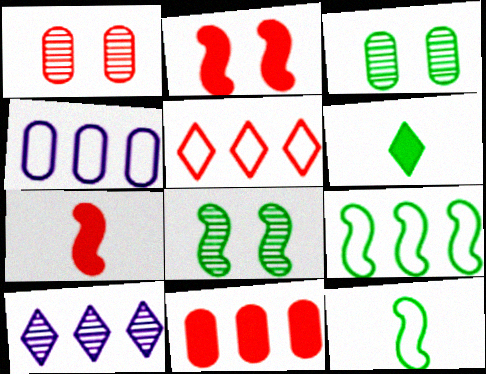[[1, 5, 7], 
[3, 6, 9], 
[4, 5, 9], 
[9, 10, 11]]